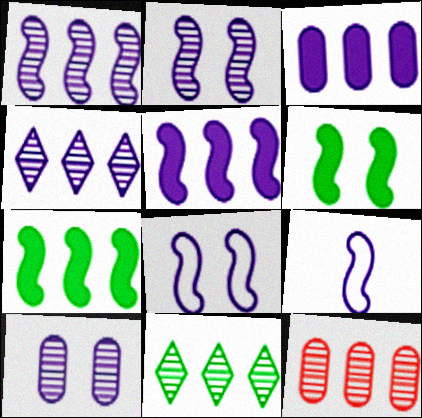[[1, 11, 12], 
[2, 5, 9]]